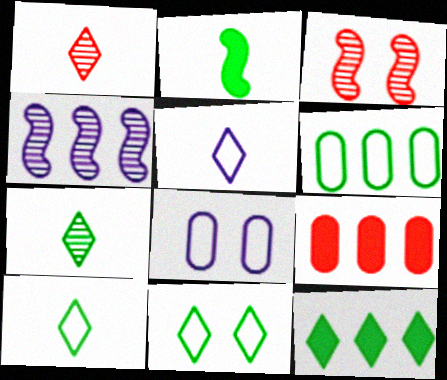[[7, 11, 12]]